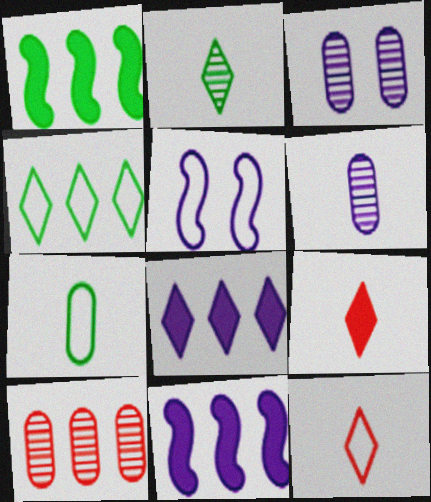[[1, 3, 12], 
[4, 10, 11], 
[5, 6, 8]]